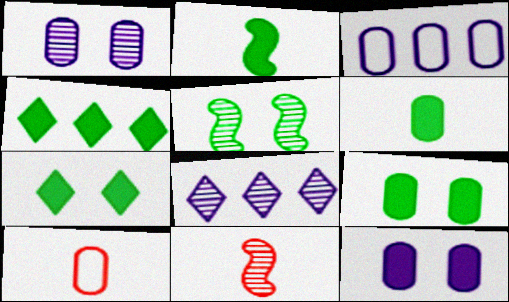[[2, 4, 9], 
[3, 7, 11]]